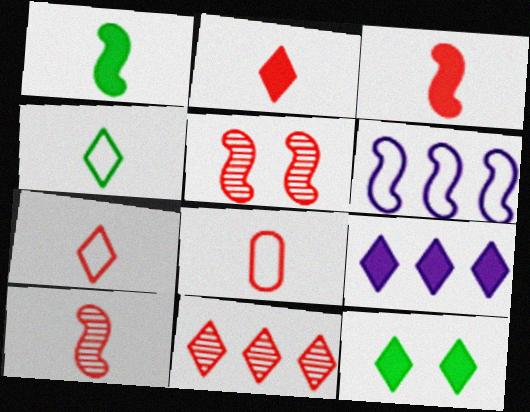[[1, 5, 6], 
[2, 8, 10], 
[2, 9, 12]]